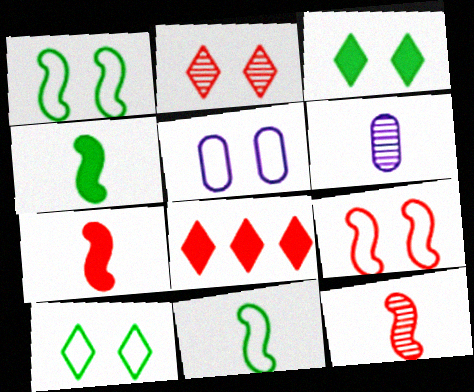[[1, 6, 8], 
[5, 9, 10]]